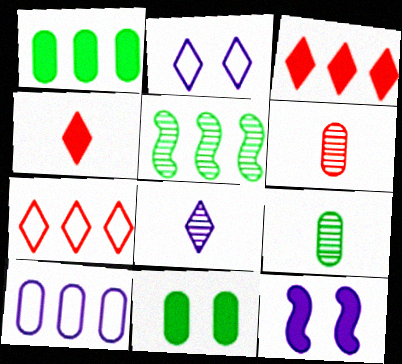[[1, 4, 12], 
[3, 5, 10], 
[6, 10, 11], 
[7, 9, 12], 
[8, 10, 12]]